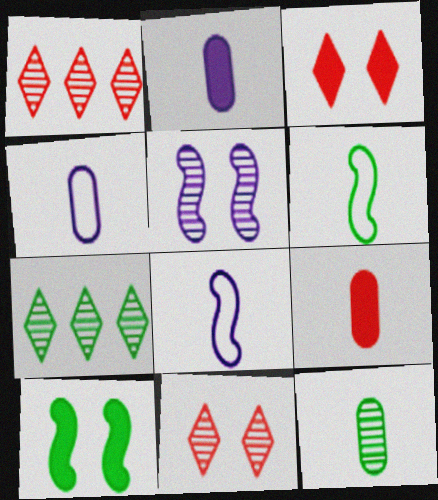[[1, 4, 10], 
[1, 5, 12], 
[4, 9, 12]]